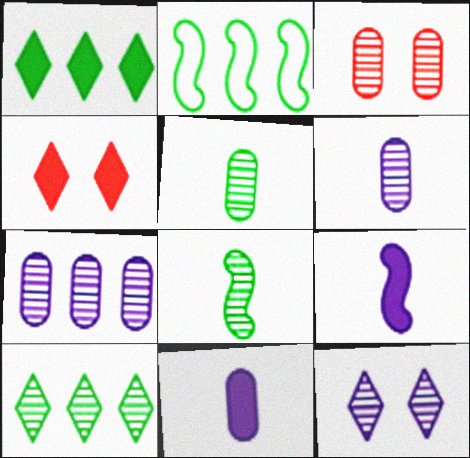[[2, 4, 6], 
[3, 5, 7]]